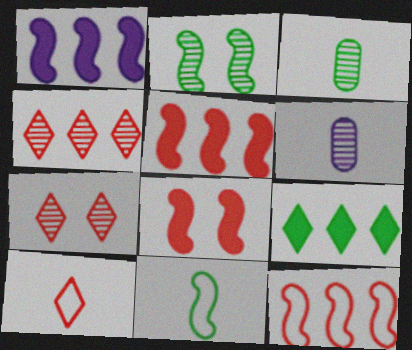[[2, 4, 6]]